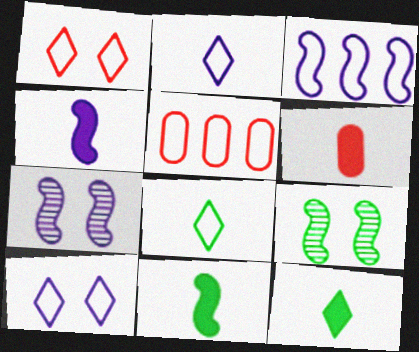[[3, 4, 7], 
[4, 6, 12], 
[5, 7, 12]]